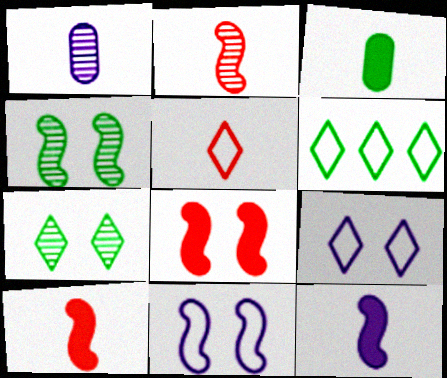[[1, 6, 8], 
[3, 4, 6], 
[4, 8, 11], 
[5, 6, 9]]